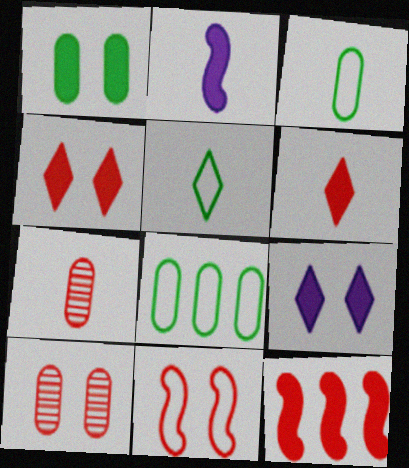[[2, 5, 7], 
[4, 10, 11]]